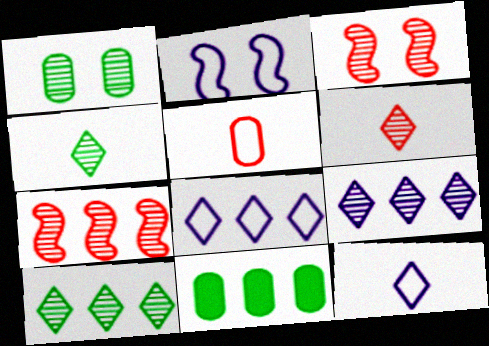[[2, 6, 11], 
[3, 11, 12], 
[7, 8, 11]]